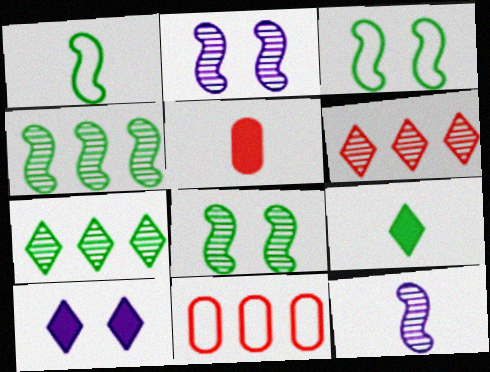[[2, 9, 11]]